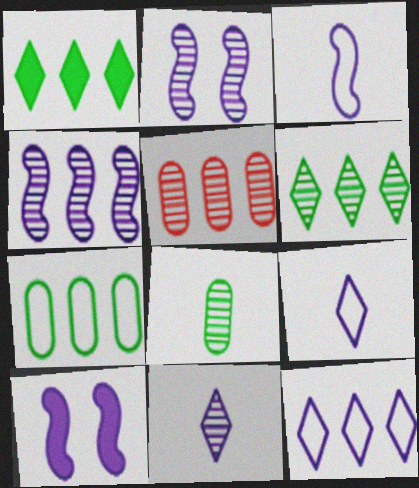[[3, 4, 10], 
[4, 5, 6]]